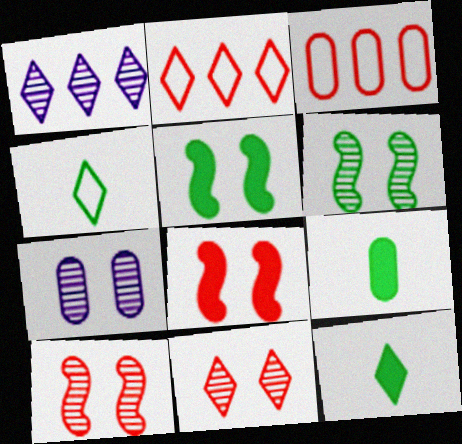[[3, 7, 9], 
[6, 7, 11]]